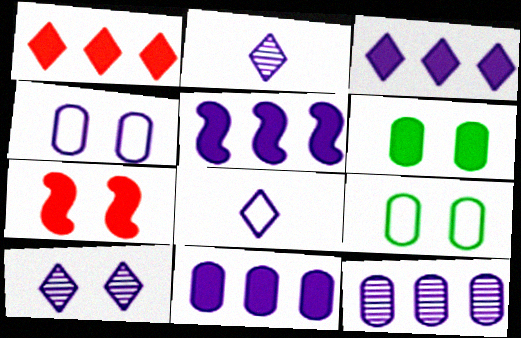[[2, 4, 5], 
[3, 5, 11], 
[3, 8, 10], 
[7, 9, 10]]